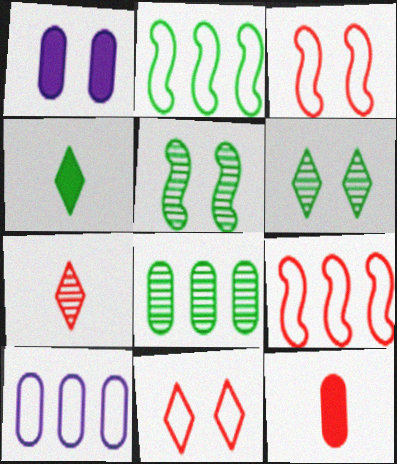[[1, 2, 7], 
[1, 3, 6], 
[1, 5, 11]]